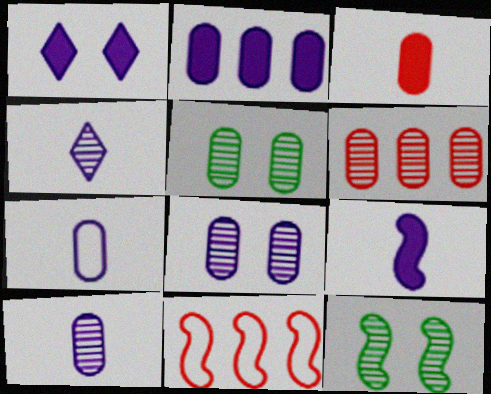[[1, 2, 9], 
[2, 7, 8], 
[4, 6, 12], 
[4, 7, 9], 
[5, 6, 10], 
[9, 11, 12]]